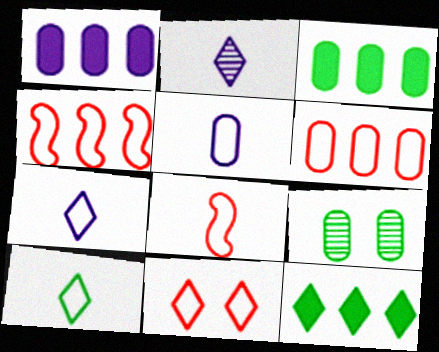[[2, 11, 12], 
[5, 8, 10], 
[6, 8, 11]]